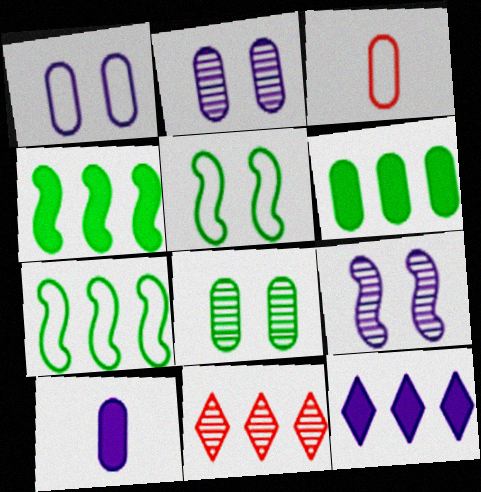[[2, 3, 6], 
[5, 10, 11]]